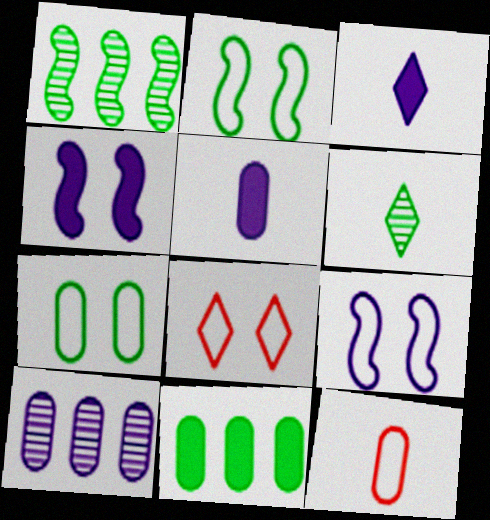[[1, 5, 8], 
[2, 6, 11], 
[3, 9, 10], 
[7, 8, 9]]